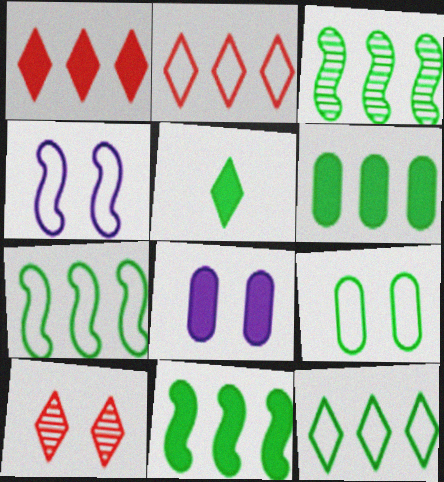[[3, 5, 9], 
[3, 6, 12], 
[3, 7, 11]]